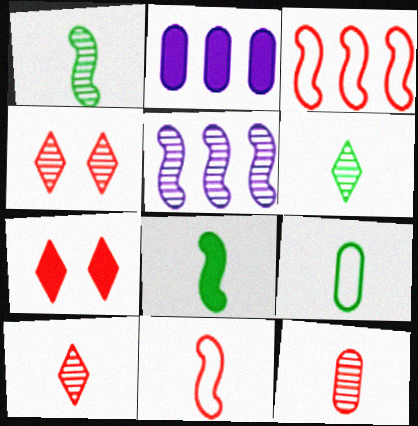[[2, 7, 8], 
[3, 7, 12], 
[5, 7, 9], 
[6, 8, 9]]